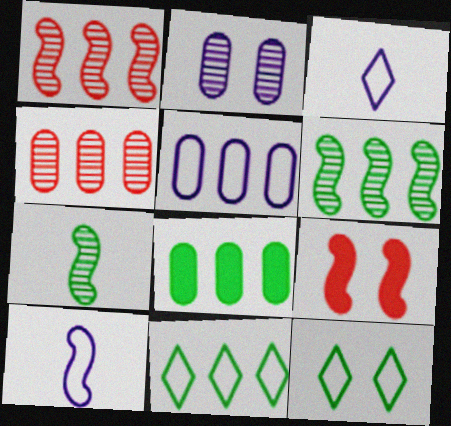[[2, 9, 12], 
[4, 5, 8], 
[6, 8, 11], 
[6, 9, 10], 
[7, 8, 12]]